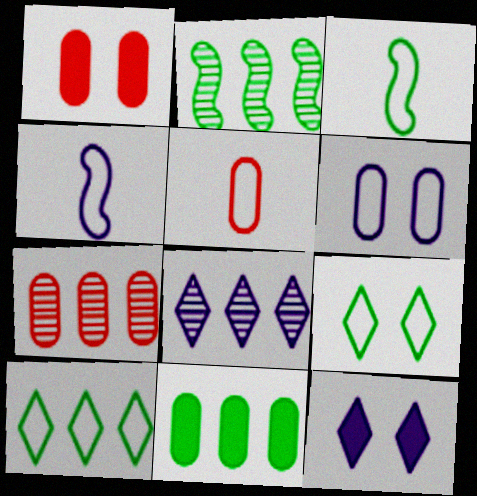[[1, 3, 8], 
[1, 5, 7], 
[2, 5, 12], 
[2, 7, 8], 
[2, 10, 11], 
[3, 7, 12]]